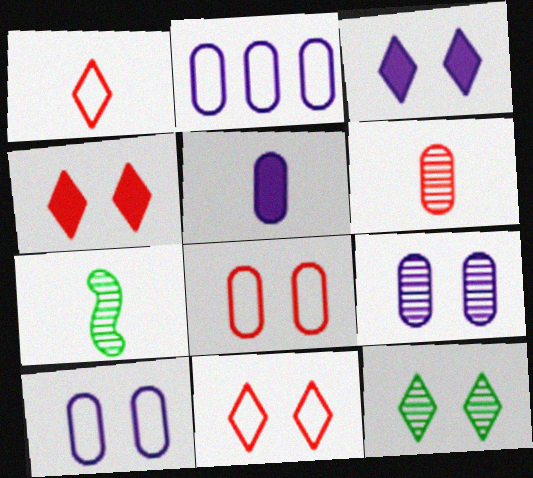[[1, 5, 7], 
[2, 4, 7], 
[2, 5, 9], 
[3, 11, 12]]